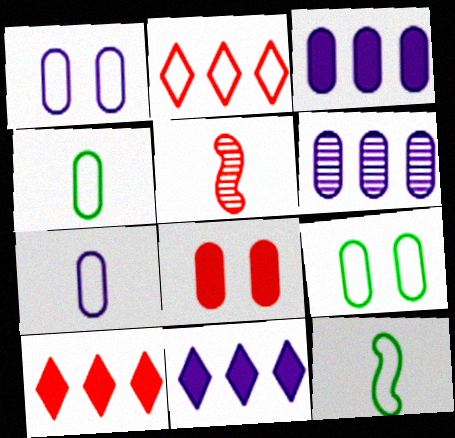[[1, 2, 12], 
[2, 5, 8], 
[4, 6, 8], 
[5, 9, 11]]